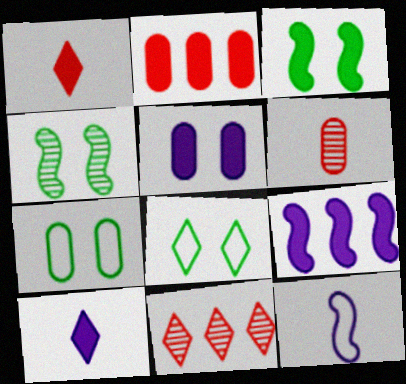[[2, 3, 10], 
[5, 9, 10], 
[6, 8, 9], 
[8, 10, 11]]